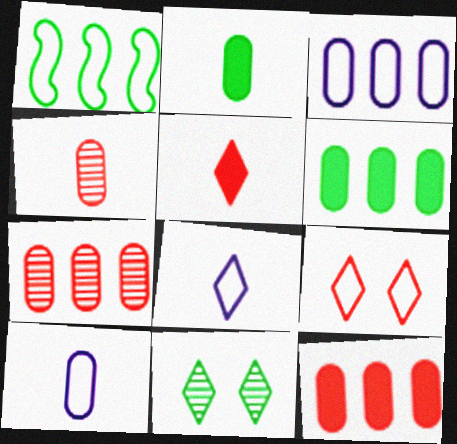[[1, 2, 11], 
[1, 9, 10], 
[2, 4, 10], 
[3, 6, 7]]